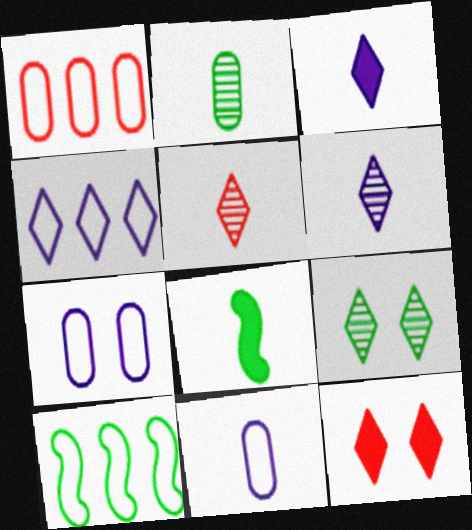[[1, 4, 10], 
[5, 8, 11]]